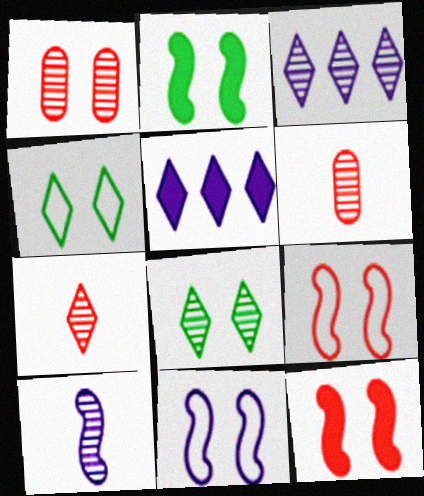[[3, 7, 8], 
[4, 5, 7]]